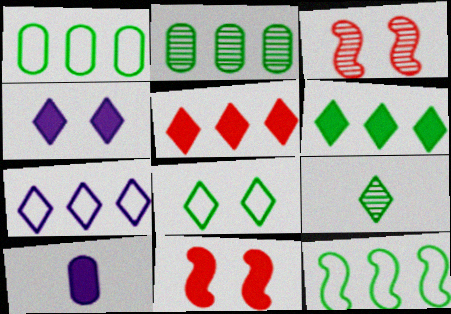[[2, 6, 12], 
[6, 8, 9], 
[6, 10, 11]]